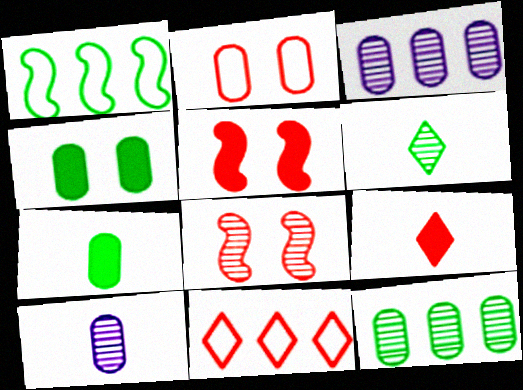[[1, 4, 6], 
[2, 3, 7], 
[3, 6, 8]]